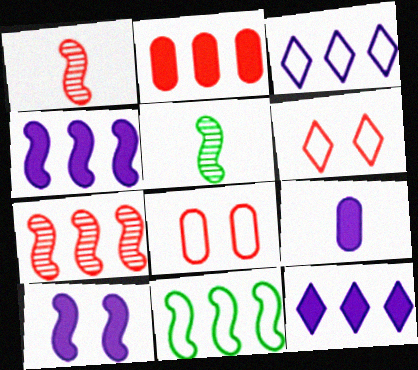[[1, 2, 6], 
[1, 10, 11], 
[4, 7, 11], 
[5, 8, 12], 
[9, 10, 12]]